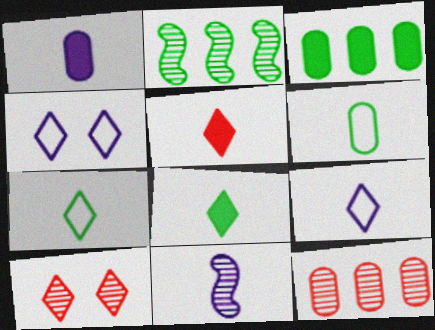[[1, 9, 11], 
[5, 6, 11]]